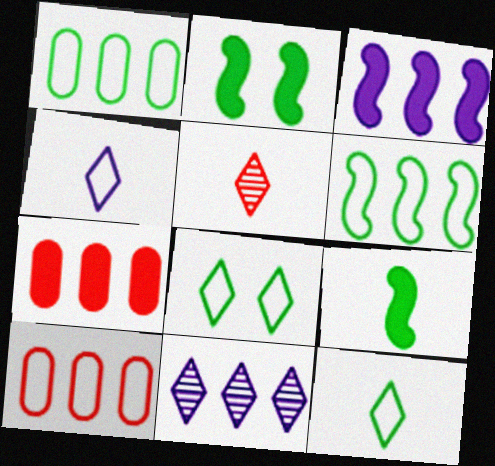[[6, 7, 11]]